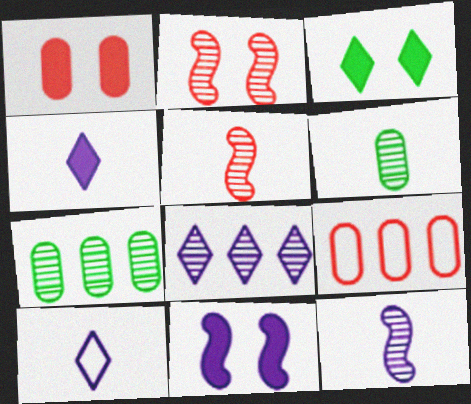[[1, 3, 11], 
[2, 6, 8], 
[3, 9, 12]]